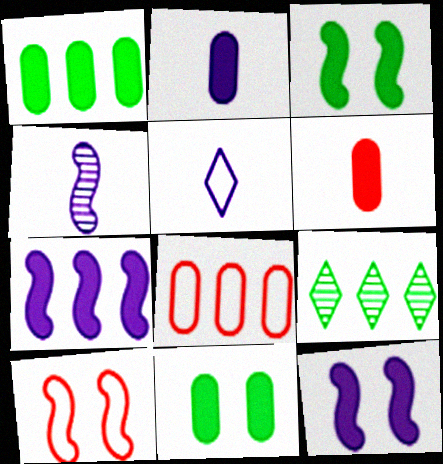[[2, 4, 5], 
[2, 9, 10], 
[7, 8, 9]]